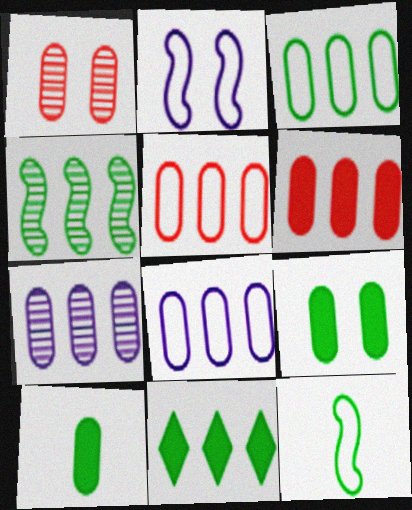[[1, 8, 10], 
[3, 4, 11], 
[3, 5, 8], 
[3, 6, 7]]